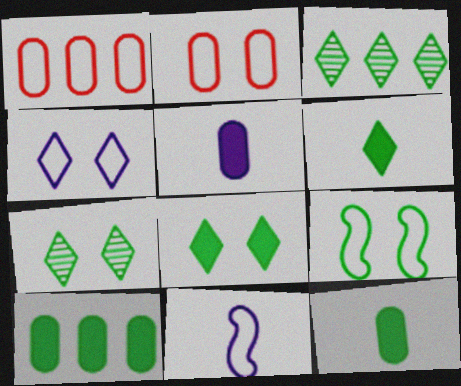[[2, 4, 9], 
[3, 9, 12]]